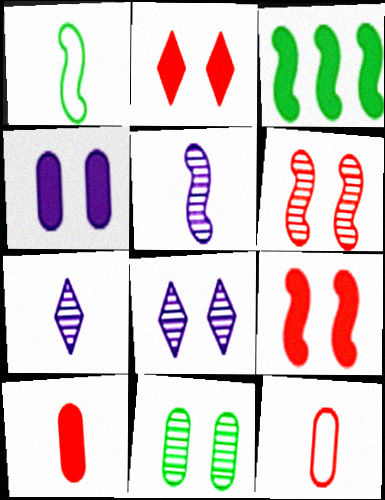[[1, 7, 10], 
[3, 8, 12], 
[6, 8, 11]]